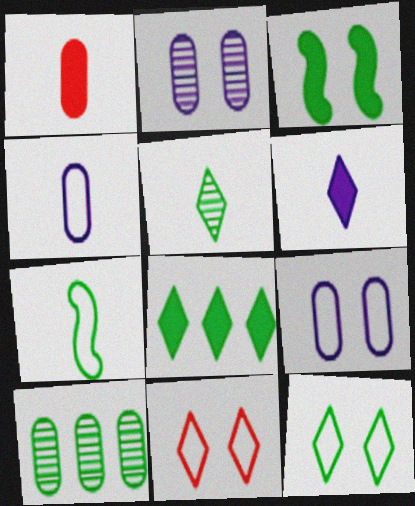[[1, 9, 10], 
[2, 3, 11], 
[5, 8, 12]]